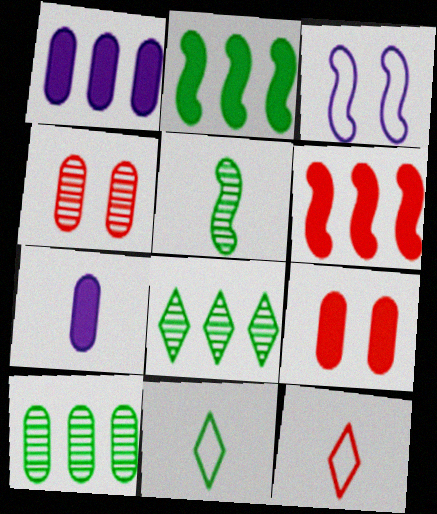[[3, 5, 6], 
[4, 6, 12], 
[5, 7, 12]]